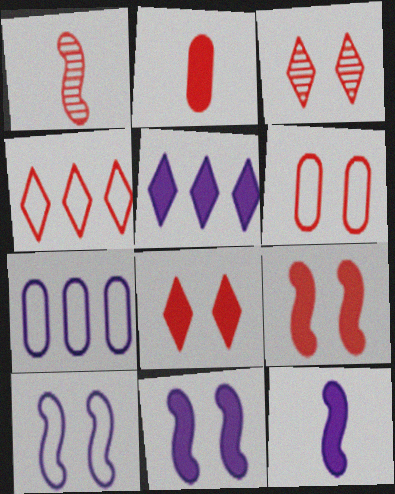[[3, 6, 9]]